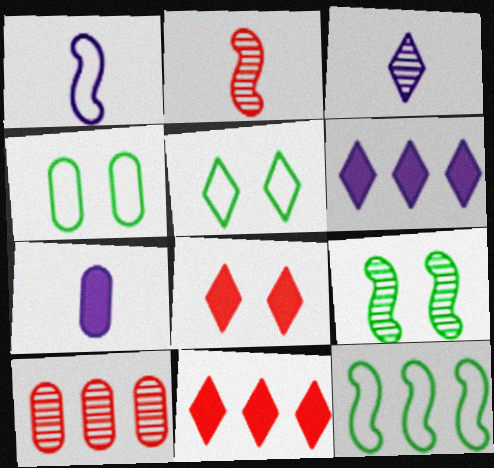[[1, 3, 7], 
[2, 4, 6], 
[3, 5, 11], 
[3, 9, 10], 
[4, 7, 10], 
[6, 10, 12]]